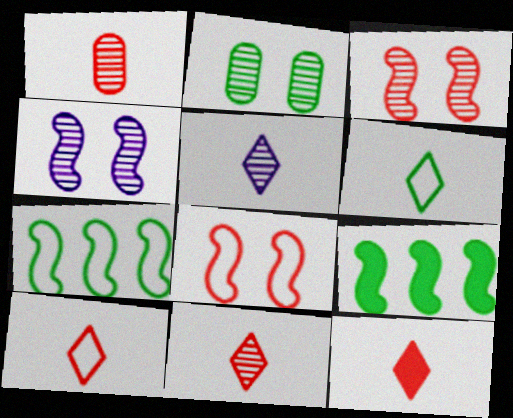[[2, 6, 9], 
[5, 6, 12], 
[10, 11, 12]]